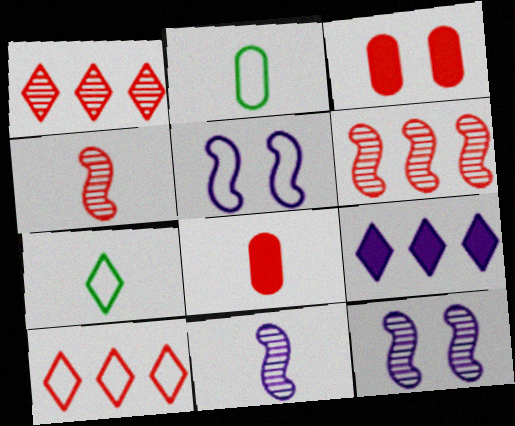[[2, 5, 10], 
[3, 4, 10], 
[7, 8, 11]]